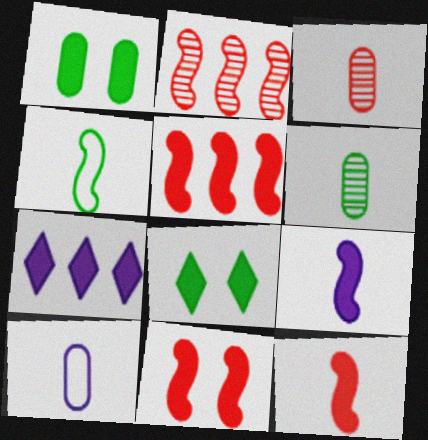[[1, 7, 12], 
[2, 8, 10], 
[5, 11, 12]]